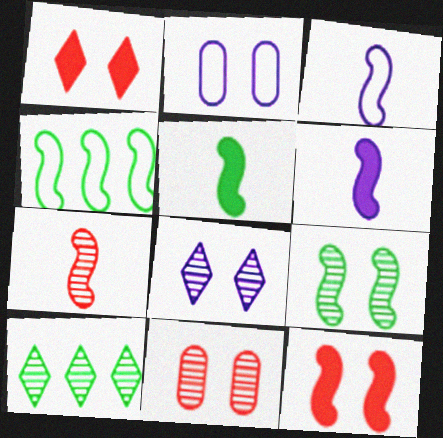[[1, 2, 9], 
[3, 5, 7], 
[4, 5, 9], 
[8, 9, 11]]